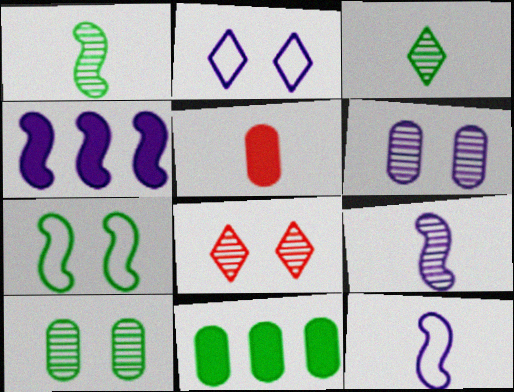[[3, 5, 12], 
[3, 7, 11], 
[8, 11, 12]]